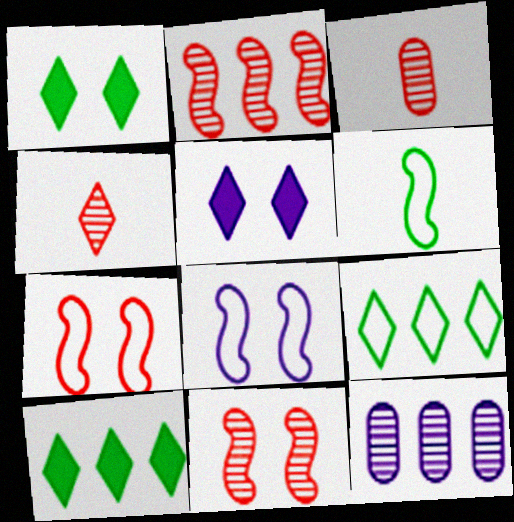[[3, 8, 10], 
[4, 5, 9]]